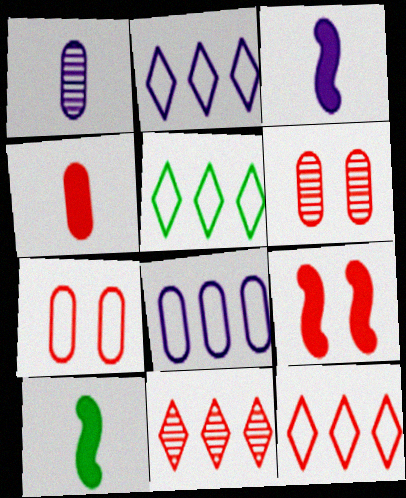[[1, 5, 9], 
[2, 5, 12], 
[2, 6, 10], 
[3, 5, 6]]